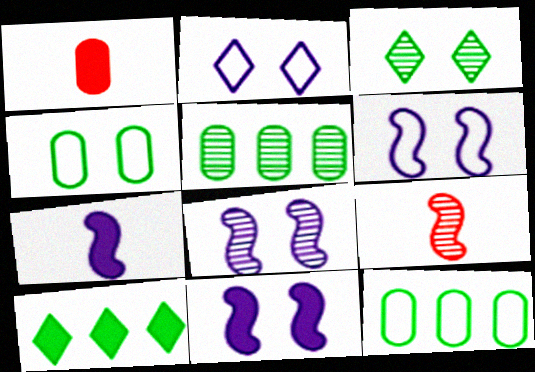[[1, 10, 11], 
[6, 8, 11]]